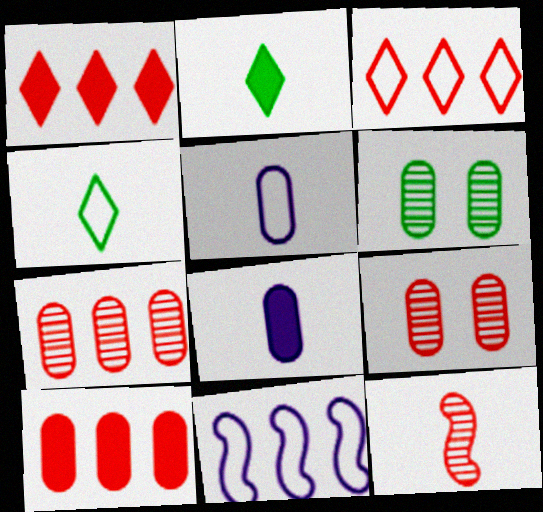[[2, 5, 12], 
[2, 9, 11], 
[4, 8, 12], 
[5, 6, 10]]